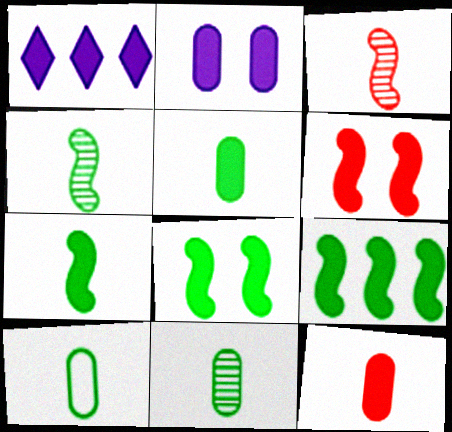[[1, 5, 6], 
[1, 8, 12], 
[5, 10, 11], 
[7, 8, 9]]